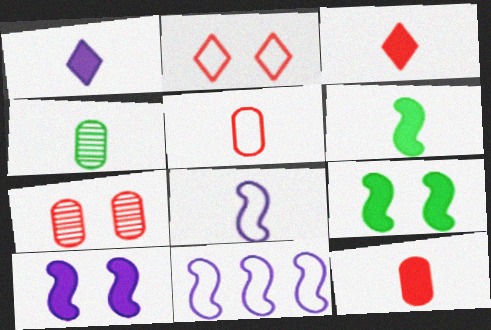[[1, 6, 12], 
[3, 4, 8]]